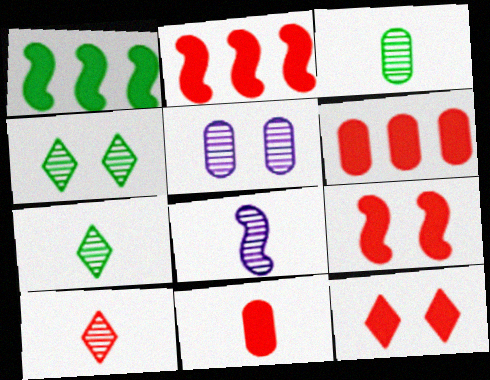[[2, 11, 12], 
[3, 8, 10]]